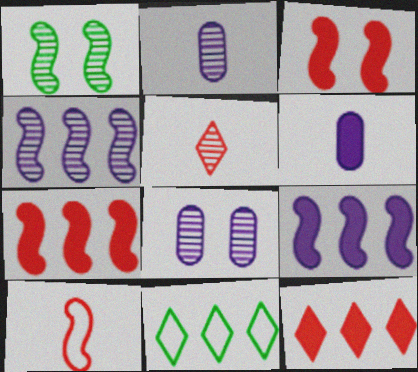[[1, 9, 10], 
[2, 3, 11]]